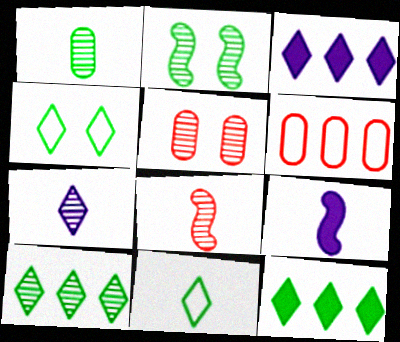[[1, 2, 10], 
[1, 7, 8]]